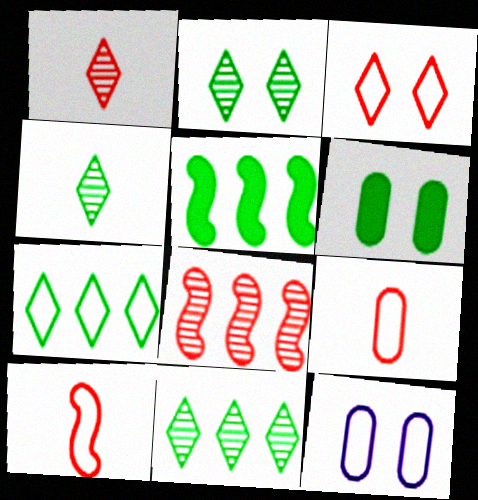[[1, 5, 12], 
[2, 4, 11], 
[7, 10, 12]]